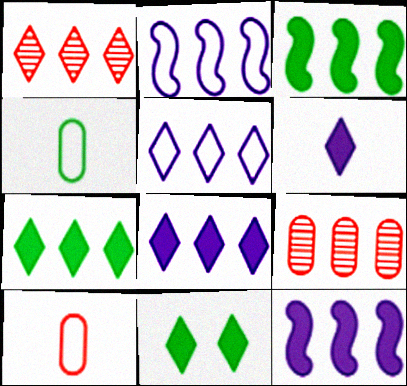[[1, 5, 7], 
[2, 7, 9], 
[3, 5, 9]]